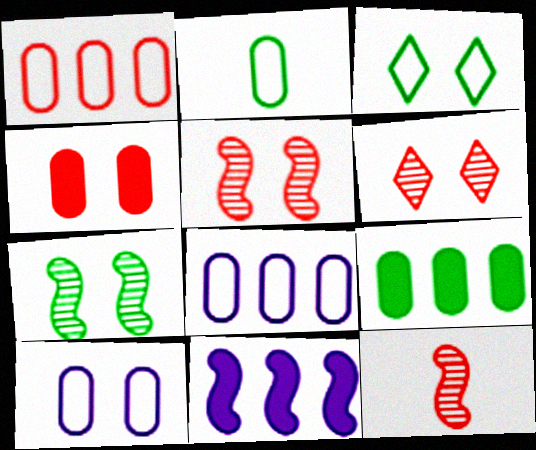[[1, 2, 10], 
[2, 6, 11]]